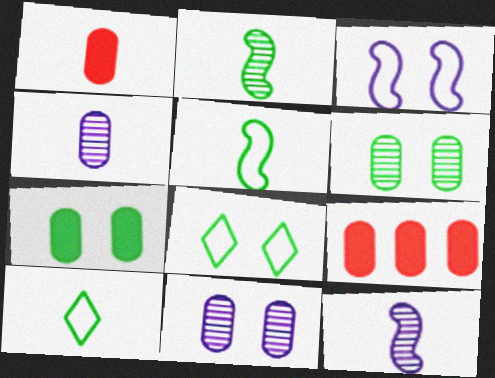[[1, 10, 12], 
[8, 9, 12]]